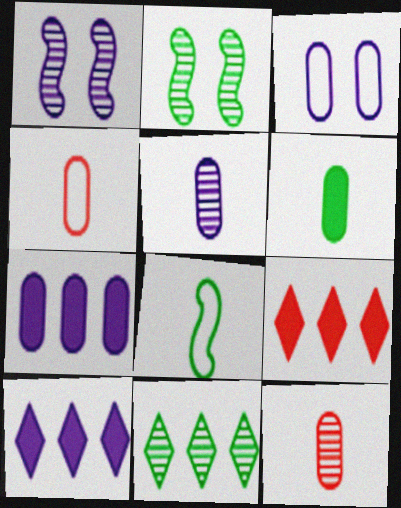[[1, 11, 12], 
[2, 4, 10], 
[3, 5, 7], 
[4, 5, 6]]